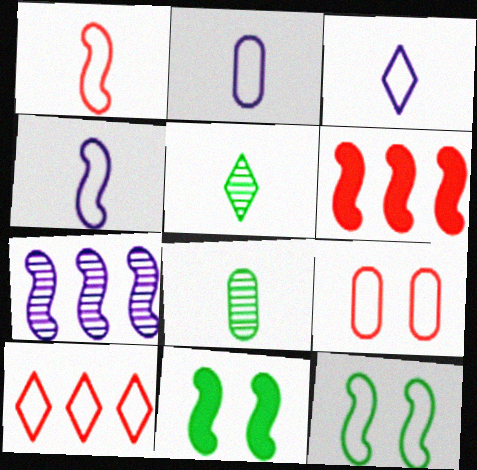[[1, 7, 11], 
[1, 9, 10], 
[2, 3, 4], 
[2, 10, 12]]